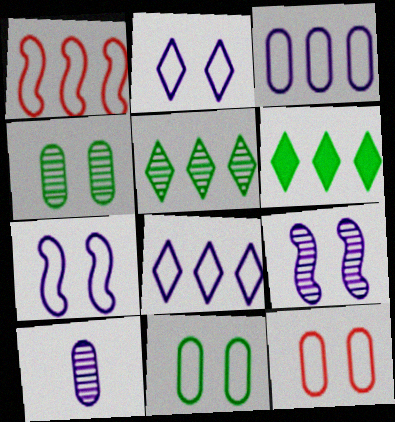[]